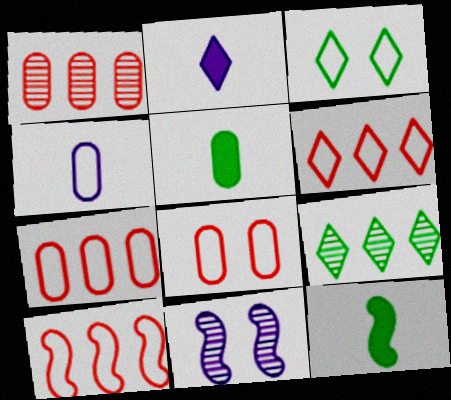[[3, 4, 10], 
[5, 6, 11], 
[6, 7, 10], 
[10, 11, 12]]